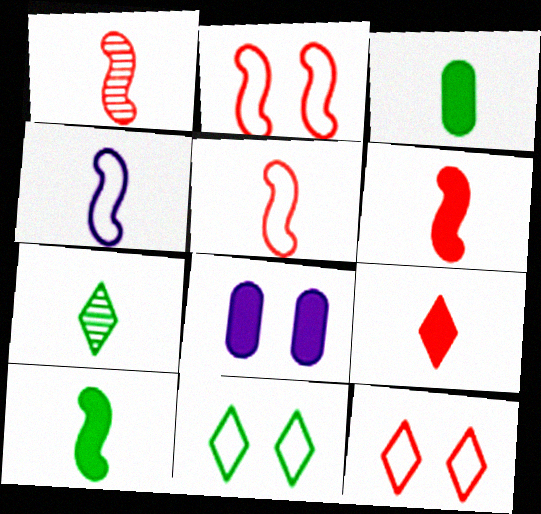[[1, 4, 10], 
[1, 5, 6]]